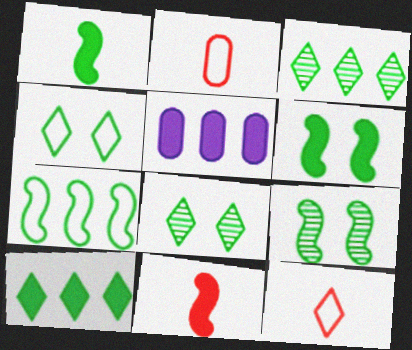[[1, 7, 9], 
[5, 9, 12]]